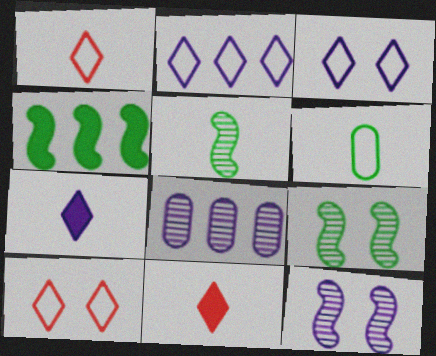[]